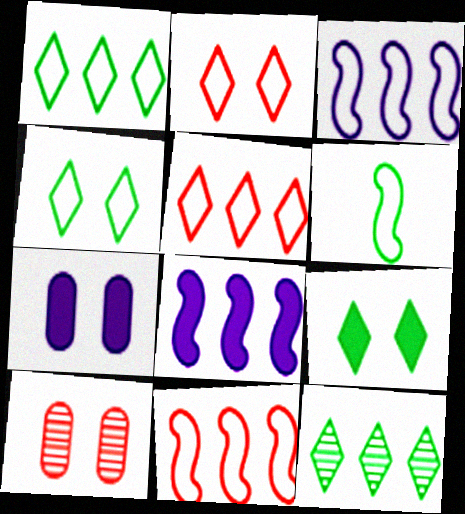[]